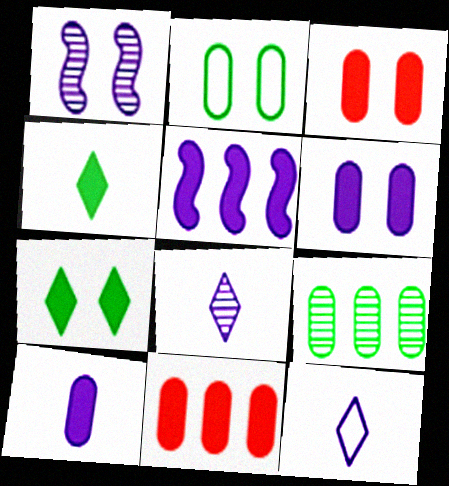[[3, 4, 5]]